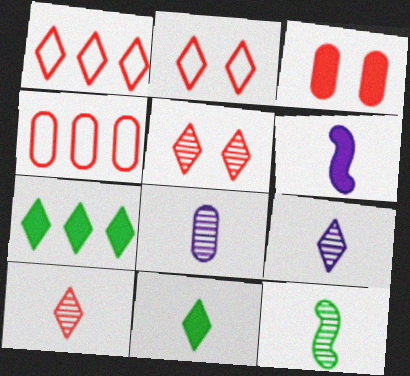[[2, 7, 9], 
[3, 6, 7], 
[8, 10, 12]]